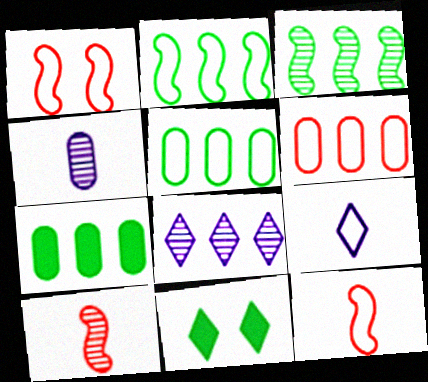[[1, 5, 9]]